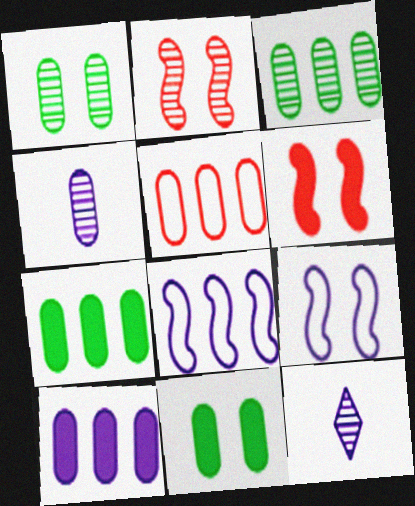[[2, 3, 12], 
[3, 5, 10], 
[4, 5, 11], 
[9, 10, 12]]